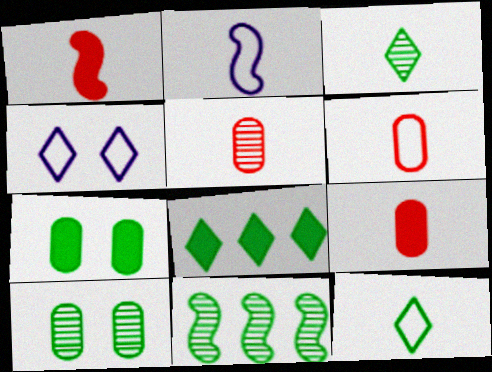[[2, 3, 9], 
[2, 6, 12], 
[3, 10, 11], 
[4, 9, 11], 
[5, 6, 9], 
[7, 11, 12]]